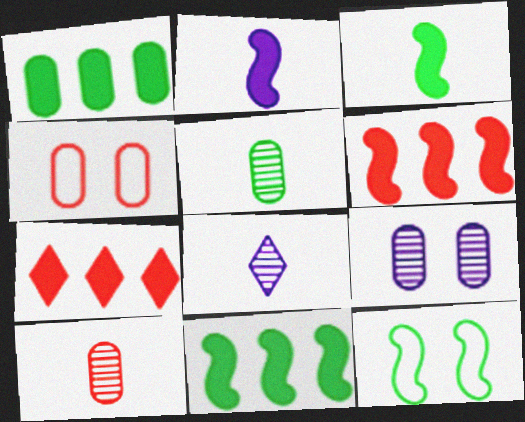[[4, 8, 11]]